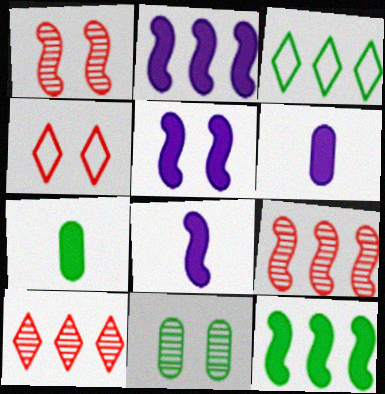[[1, 3, 6], 
[2, 5, 8], 
[4, 5, 11]]